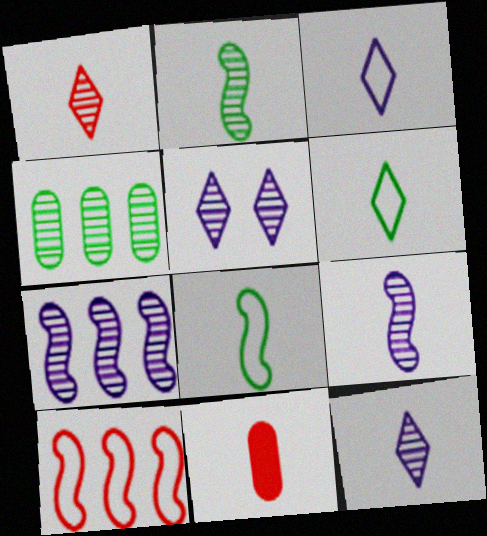[[2, 3, 11], 
[6, 9, 11], 
[8, 11, 12]]